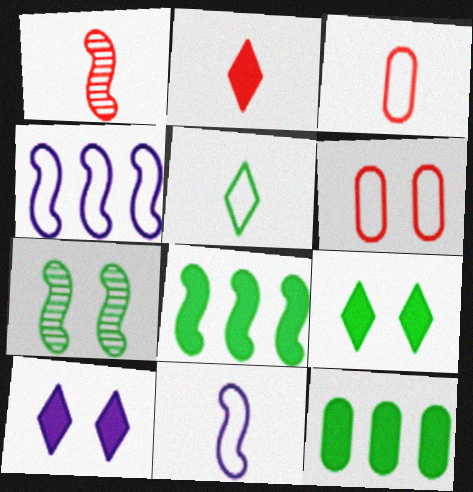[[1, 2, 3], 
[3, 5, 11], 
[4, 5, 6], 
[5, 7, 12], 
[6, 7, 10]]